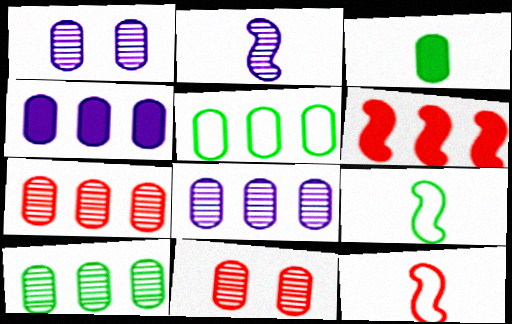[[4, 5, 7], 
[7, 8, 10]]